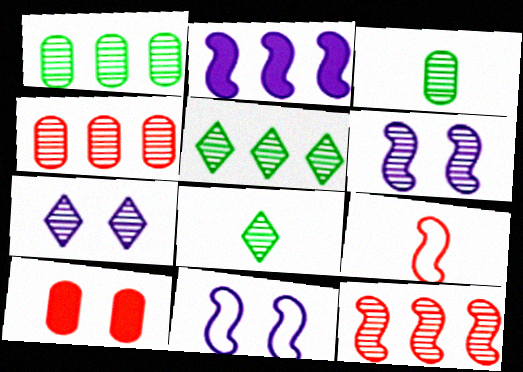[[3, 7, 12], 
[4, 6, 8]]